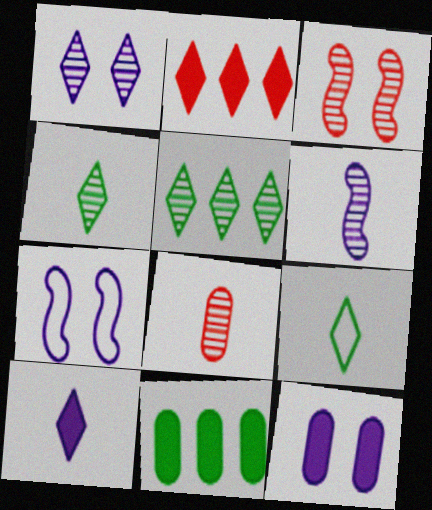[[1, 2, 9], 
[1, 7, 12], 
[4, 6, 8]]